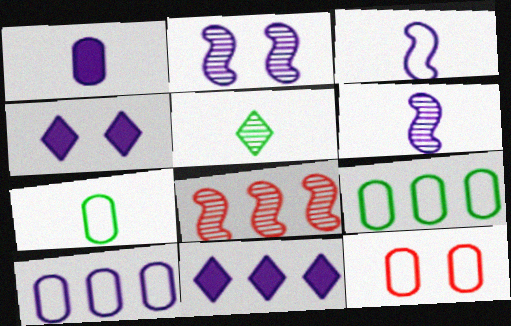[[4, 6, 10], 
[4, 7, 8], 
[7, 10, 12], 
[8, 9, 11]]